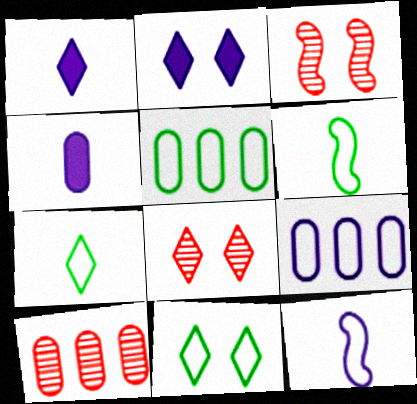[[1, 3, 5], 
[2, 6, 10], 
[2, 8, 11], 
[5, 6, 11]]